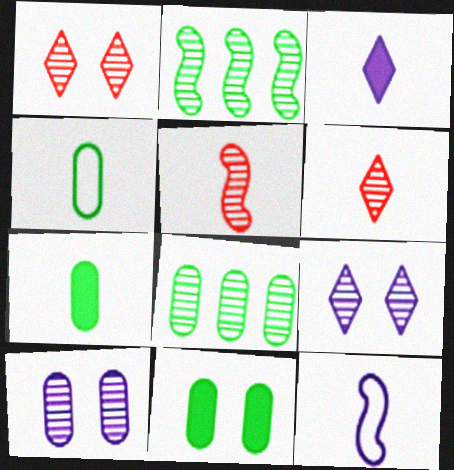[[2, 6, 10], 
[3, 4, 5], 
[4, 8, 11], 
[5, 8, 9], 
[6, 7, 12]]